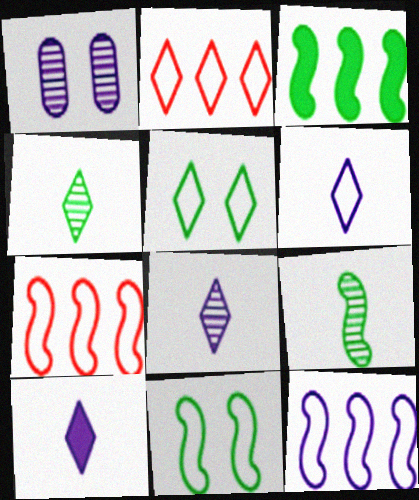[[1, 10, 12], 
[2, 5, 6], 
[3, 9, 11], 
[6, 8, 10]]